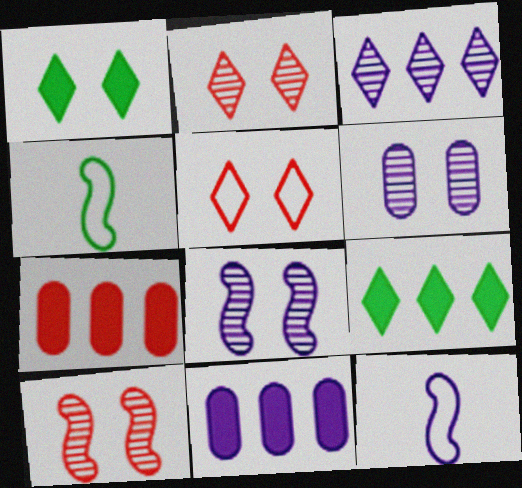[[2, 4, 11]]